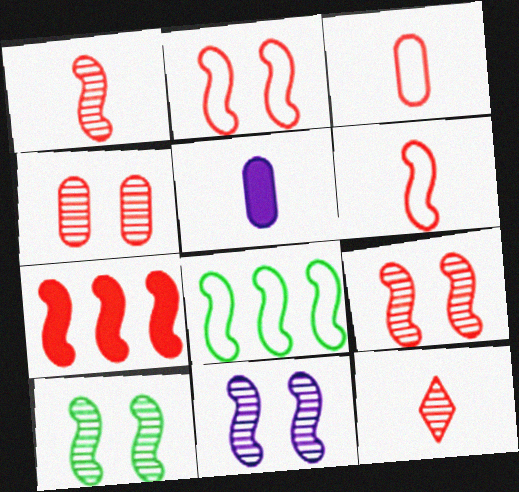[[1, 2, 7], 
[6, 7, 9], 
[9, 10, 11]]